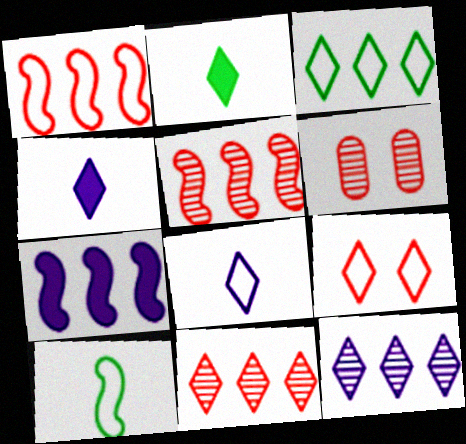[[2, 9, 12], 
[3, 8, 9]]